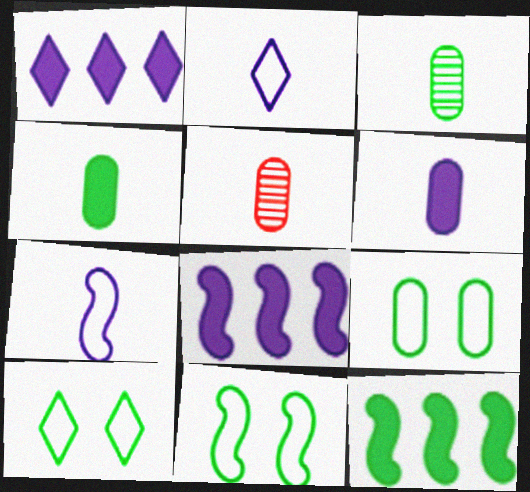[[1, 5, 11], 
[3, 10, 12], 
[5, 8, 10], 
[9, 10, 11]]